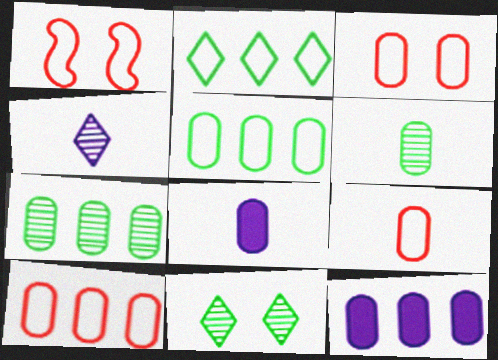[[3, 6, 12], 
[3, 7, 8], 
[3, 9, 10], 
[6, 8, 9], 
[7, 10, 12]]